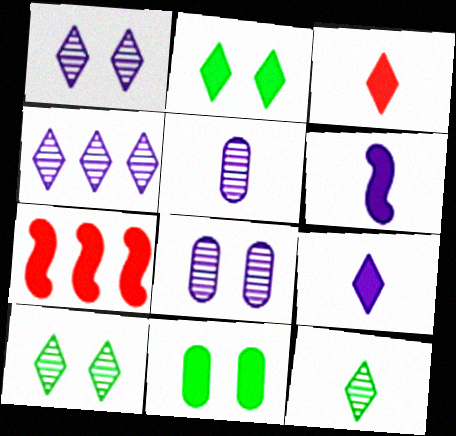[[7, 9, 11]]